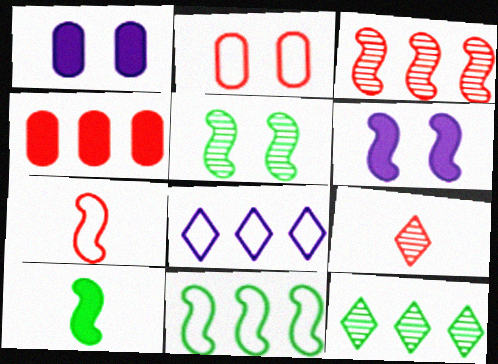[[1, 7, 12], 
[1, 9, 11], 
[5, 10, 11]]